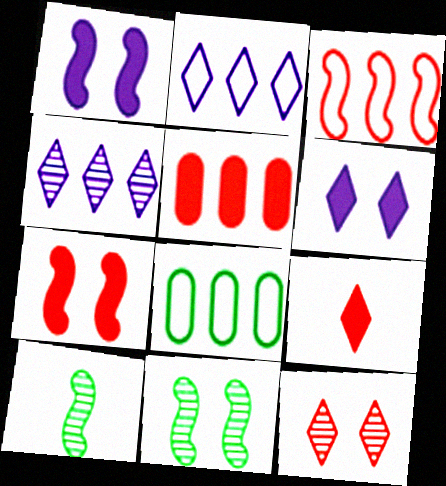[[1, 3, 10], 
[2, 3, 8], 
[5, 7, 9]]